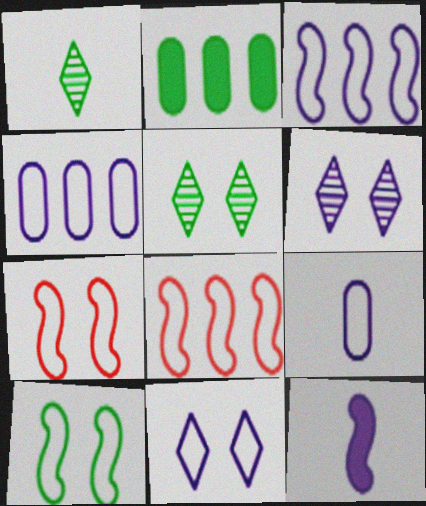[[1, 2, 10], 
[3, 9, 11], 
[4, 6, 12]]